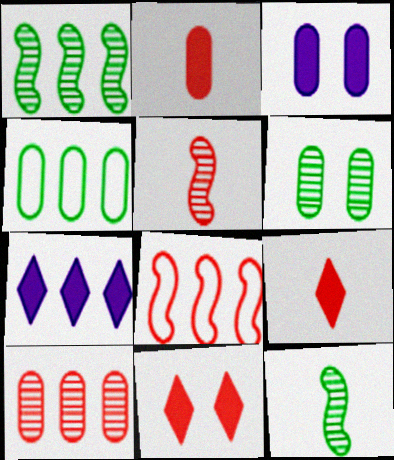[]